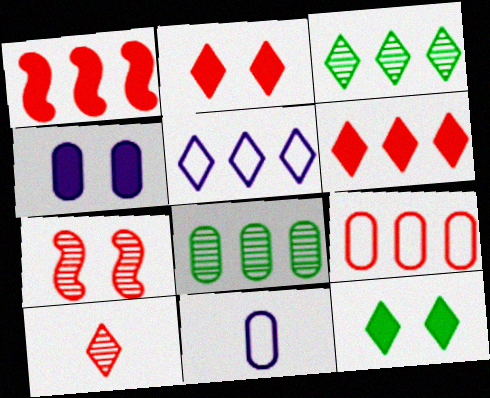[[1, 5, 8], 
[3, 5, 6], 
[5, 10, 12]]